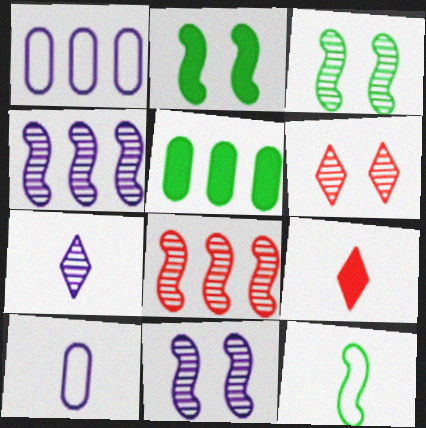[[1, 3, 9]]